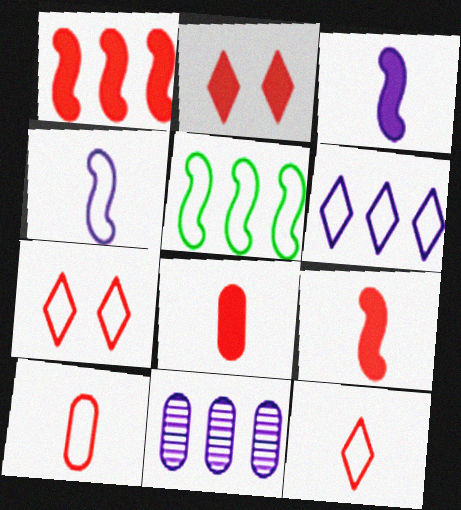[[1, 2, 8]]